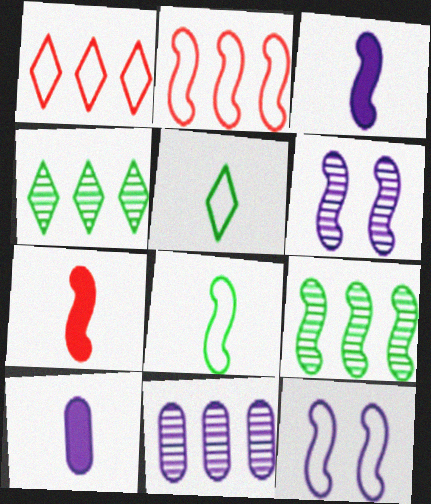[[2, 8, 12], 
[7, 9, 12]]